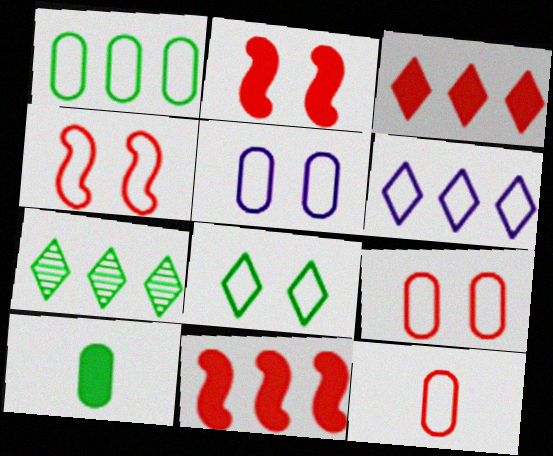[[1, 5, 12], 
[3, 6, 7], 
[4, 5, 8]]